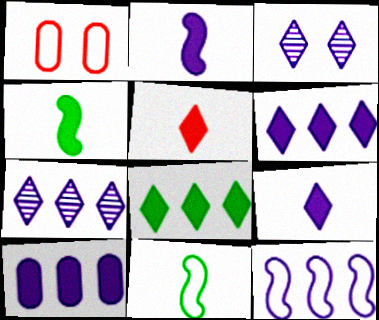[[1, 4, 7], 
[7, 10, 12]]